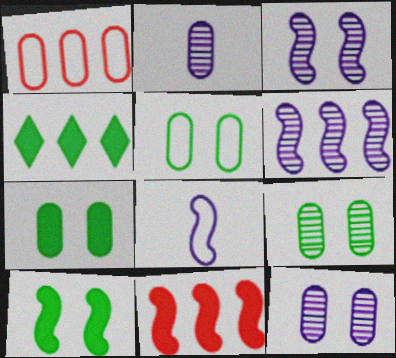[[1, 2, 7], 
[1, 4, 6], 
[5, 7, 9]]